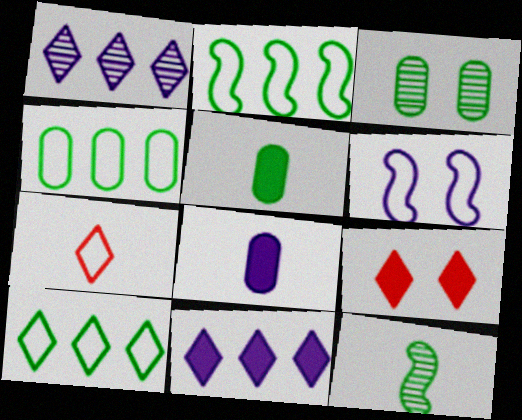[[1, 6, 8], 
[2, 4, 10], 
[3, 4, 5], 
[3, 6, 9], 
[4, 6, 7], 
[7, 8, 12]]